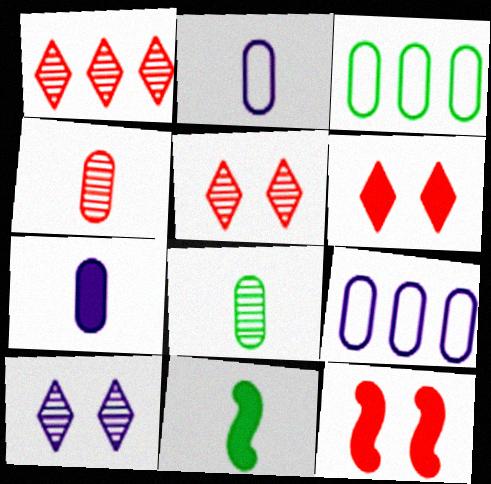[[5, 9, 11]]